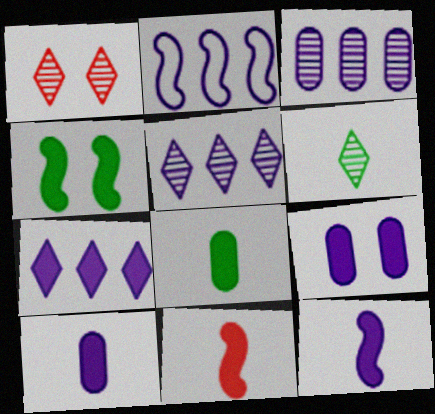[[1, 2, 8], 
[1, 5, 6], 
[2, 3, 7], 
[7, 9, 12]]